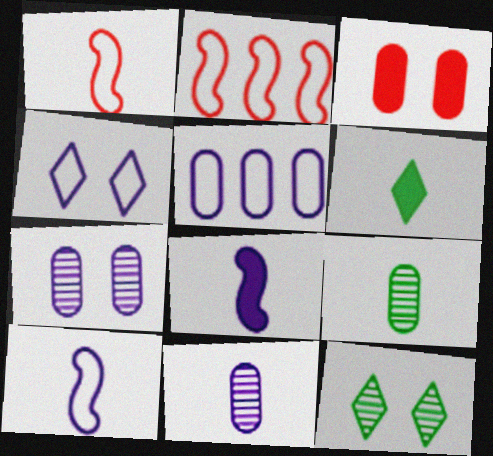[[1, 6, 11], 
[2, 6, 7], 
[3, 5, 9], 
[4, 5, 10]]